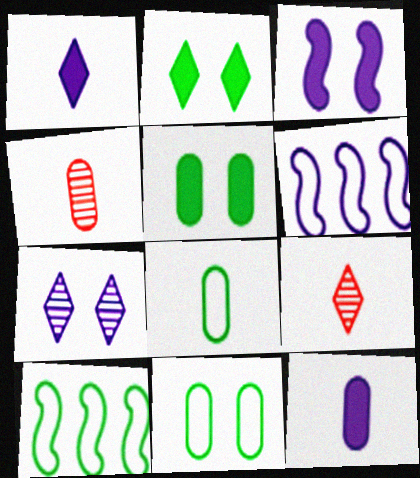[[2, 4, 6], 
[4, 8, 12], 
[5, 6, 9], 
[6, 7, 12]]